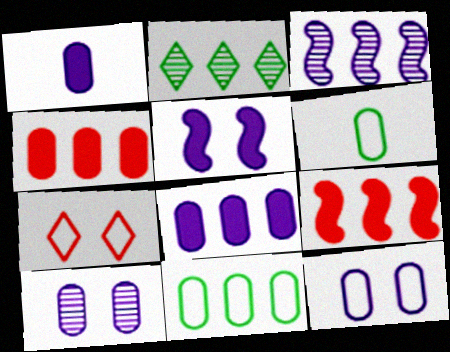[[4, 6, 10]]